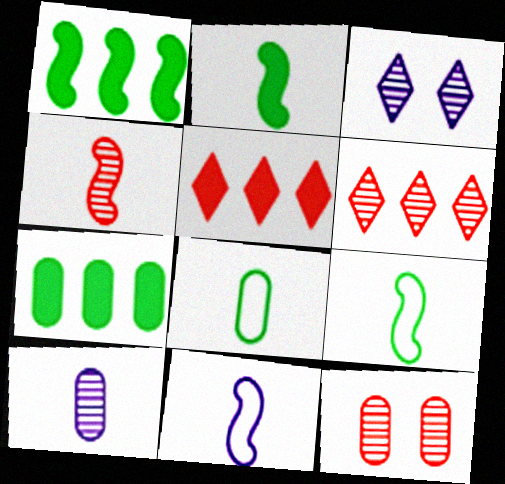[[2, 4, 11], 
[4, 6, 12]]